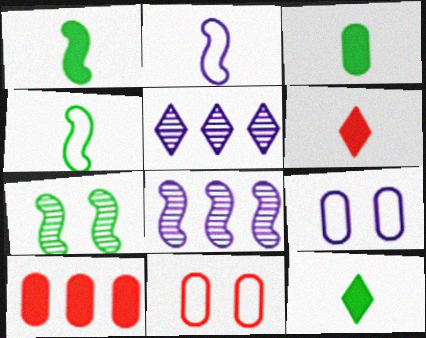[[1, 3, 12], 
[1, 5, 11], 
[8, 11, 12]]